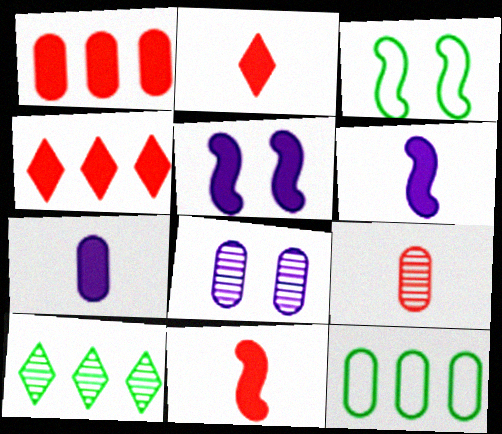[]